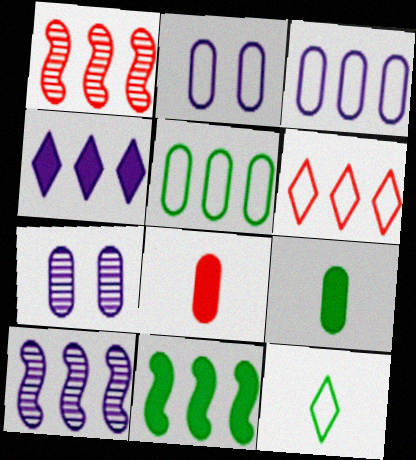[[1, 4, 5], 
[3, 4, 10], 
[5, 7, 8]]